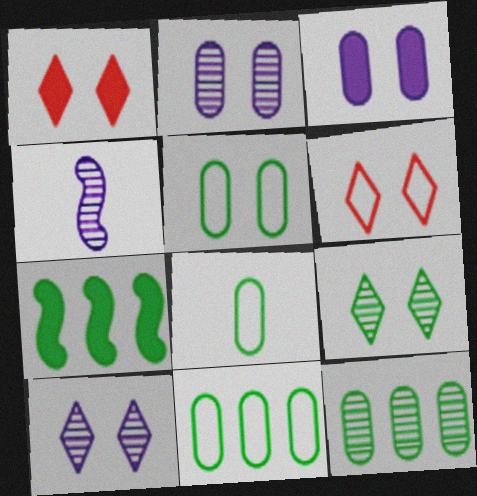[[1, 4, 11], 
[5, 8, 11], 
[7, 8, 9]]